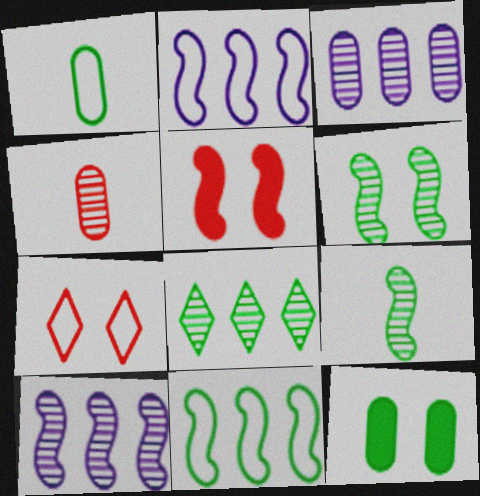[[1, 2, 7], 
[2, 5, 9]]